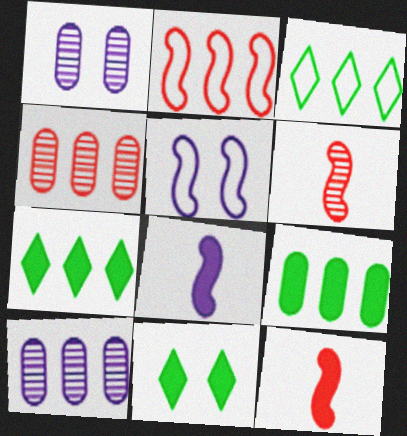[[1, 3, 12], 
[2, 7, 10]]